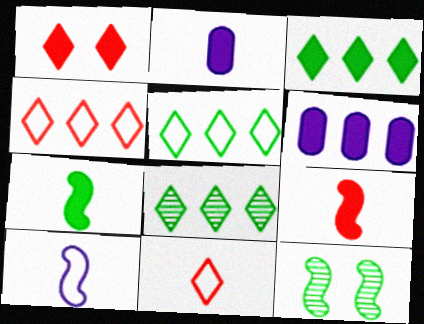[[1, 6, 7], 
[2, 4, 12], 
[3, 5, 8], 
[6, 11, 12]]